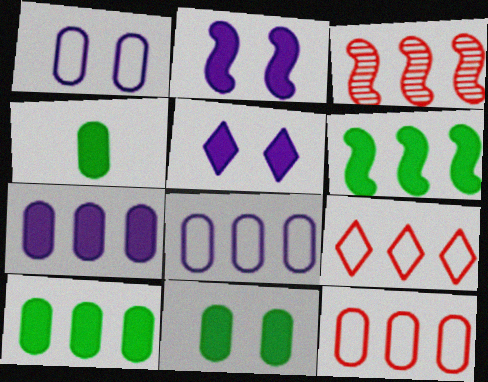[[4, 10, 11]]